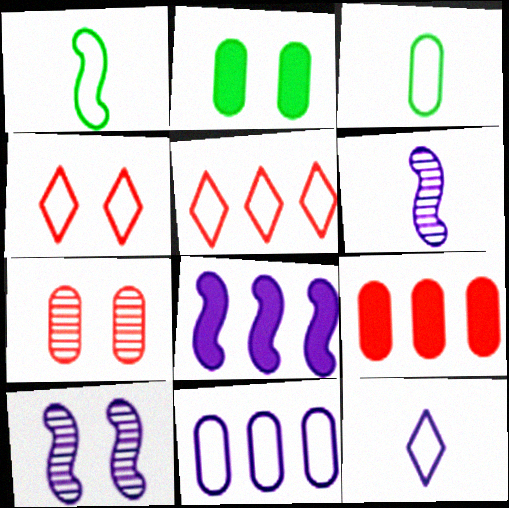[[1, 4, 11], 
[2, 4, 10], 
[2, 5, 6]]